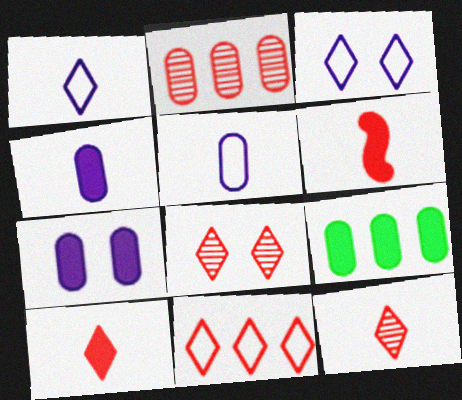[[8, 10, 11]]